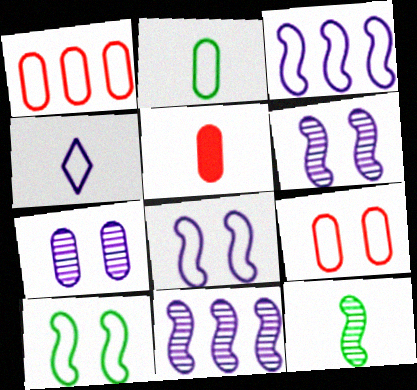[[1, 4, 10], 
[4, 5, 12]]